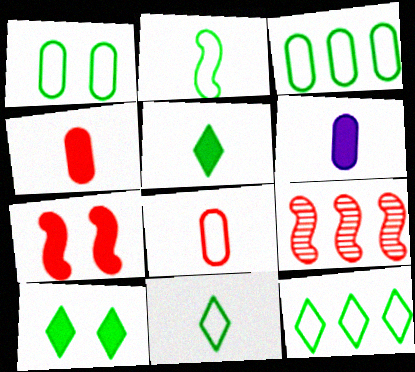[[1, 2, 12]]